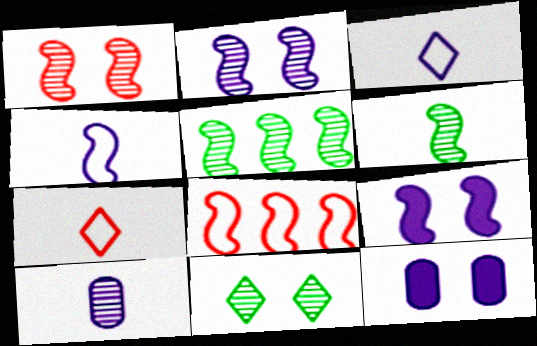[[5, 7, 12], 
[6, 8, 9]]